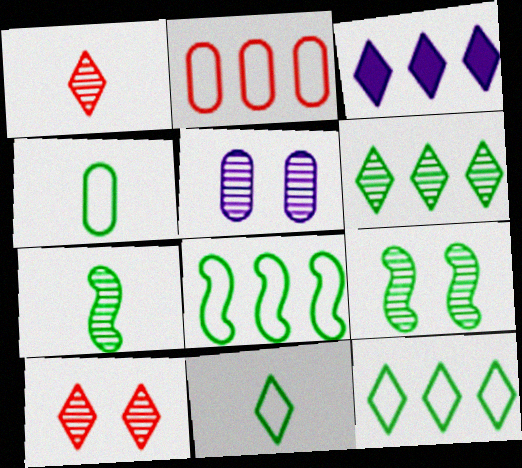[[3, 10, 11], 
[5, 9, 10]]